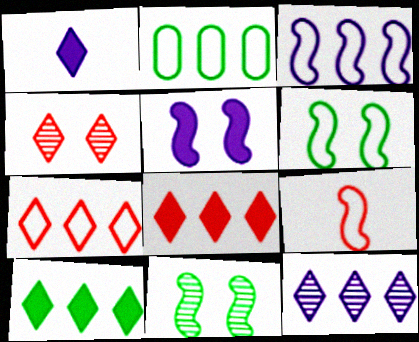[[2, 3, 7], 
[3, 6, 9], 
[7, 10, 12]]